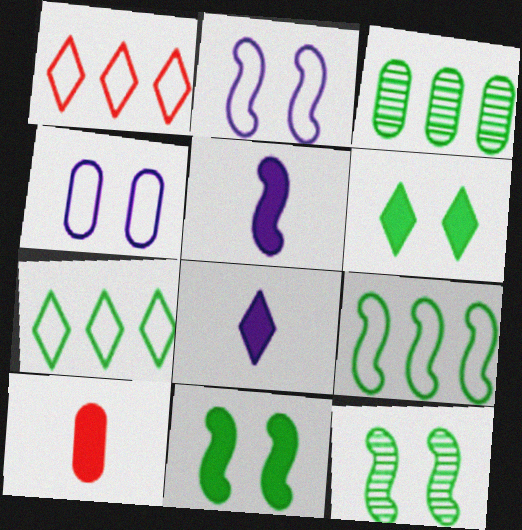[[3, 4, 10]]